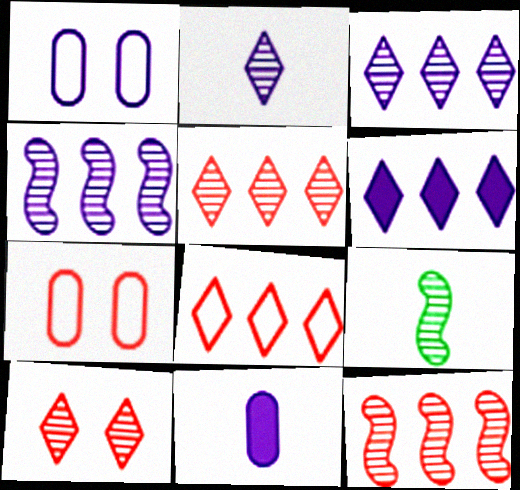[[6, 7, 9]]